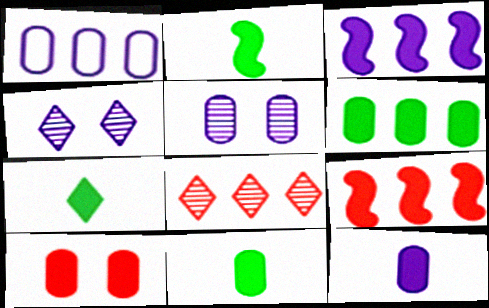[[1, 5, 12], 
[2, 7, 11], 
[3, 7, 10], 
[6, 10, 12]]